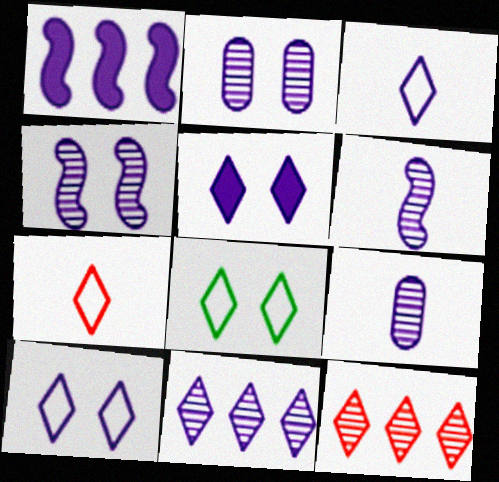[[1, 2, 3], 
[1, 9, 10], 
[2, 6, 11], 
[3, 5, 11], 
[4, 9, 11]]